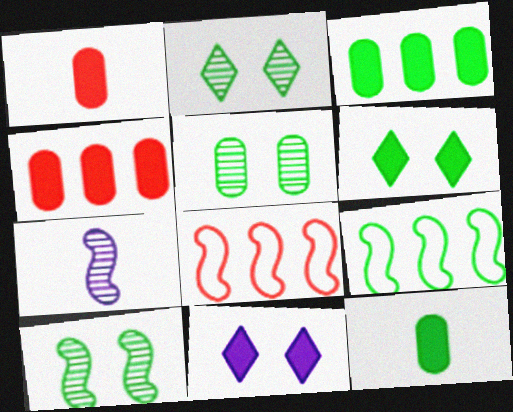[[2, 5, 10], 
[2, 9, 12]]